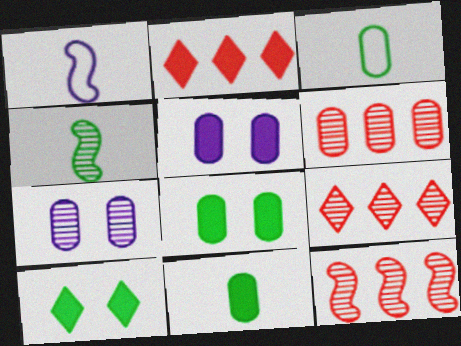[[1, 6, 10], 
[1, 8, 9], 
[3, 5, 6], 
[4, 7, 9], 
[6, 9, 12]]